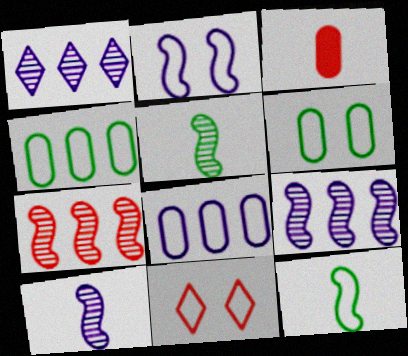[[2, 6, 11], 
[3, 7, 11], 
[8, 11, 12]]